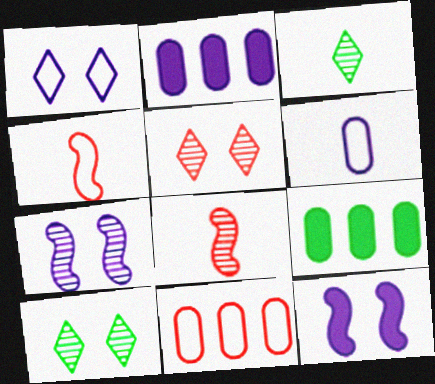[[1, 8, 9], 
[2, 4, 10], 
[3, 11, 12]]